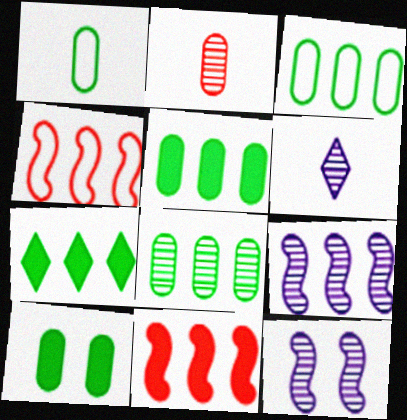[[1, 8, 10], 
[3, 5, 8], 
[4, 6, 10]]